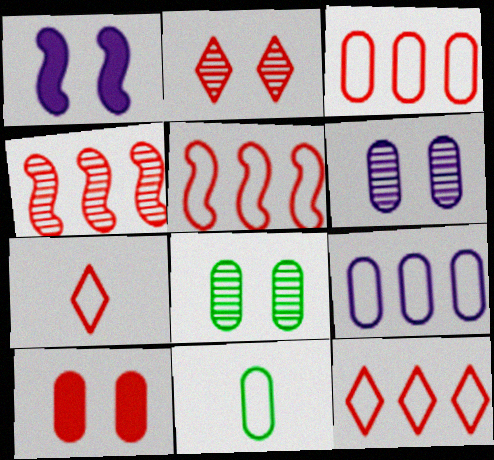[[3, 5, 12], 
[4, 7, 10]]